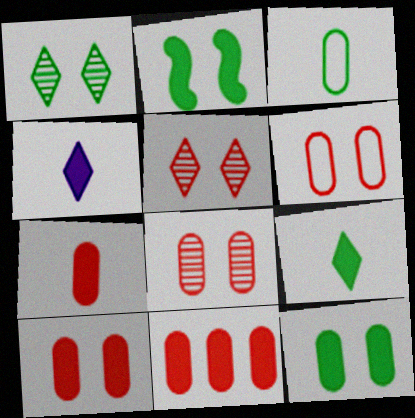[[2, 4, 11], 
[6, 8, 10], 
[7, 10, 11]]